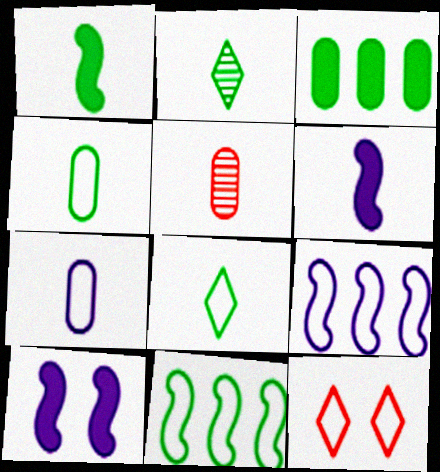[[1, 2, 4], 
[4, 9, 12], 
[5, 6, 8], 
[7, 11, 12]]